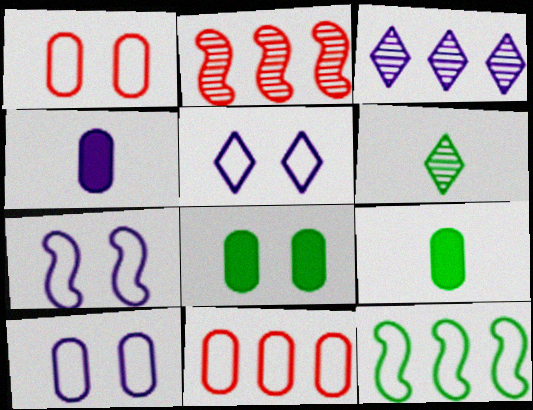[[2, 5, 9], 
[3, 4, 7], 
[5, 7, 10], 
[6, 8, 12]]